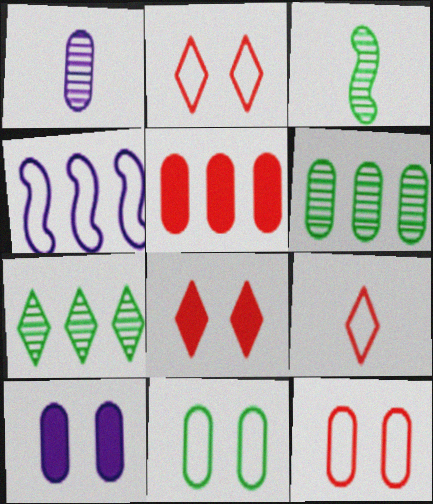[[1, 5, 11], 
[4, 5, 7], 
[4, 9, 11]]